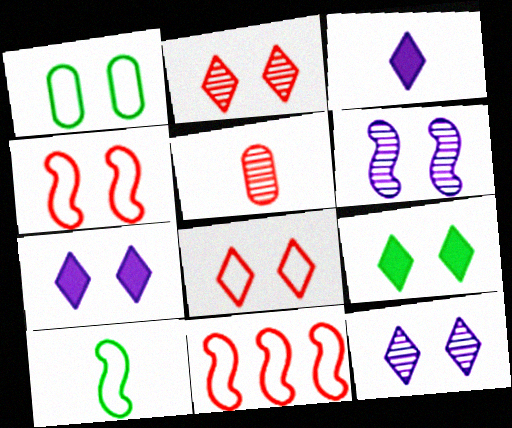[[3, 5, 10], 
[8, 9, 12]]